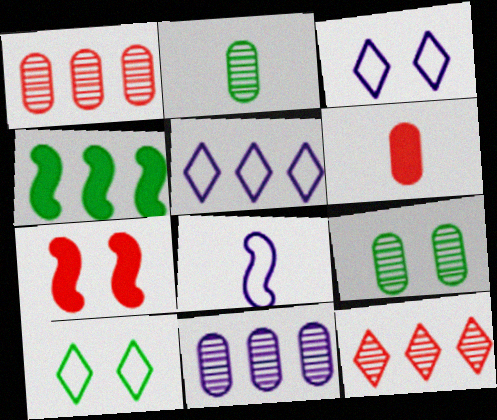[[1, 4, 5], 
[2, 4, 10], 
[2, 5, 7], 
[3, 7, 9]]